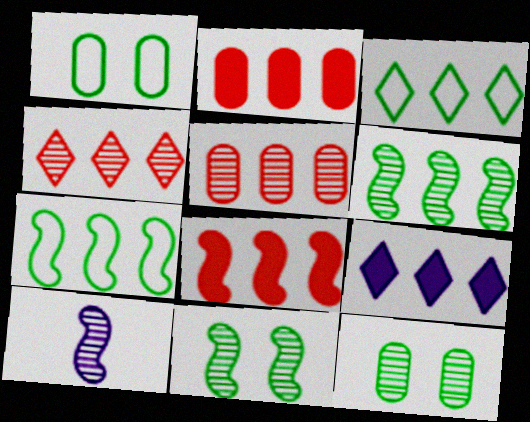[[3, 4, 9], 
[4, 10, 12], 
[5, 7, 9]]